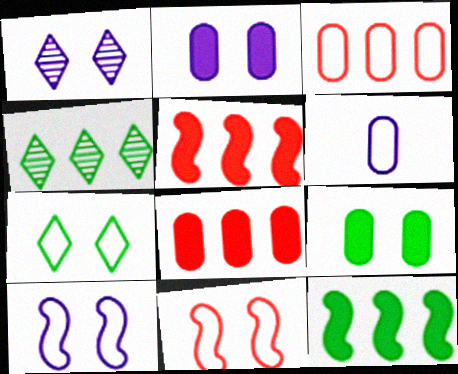[[1, 2, 10], 
[1, 9, 11]]